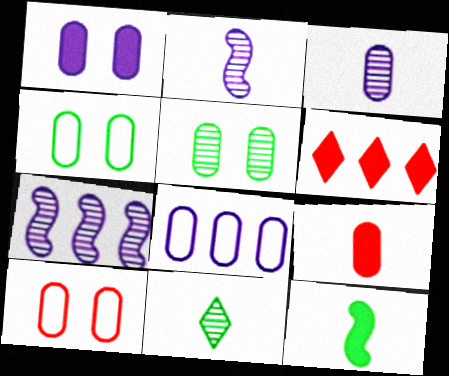[[1, 3, 8], 
[1, 5, 10], 
[1, 6, 12], 
[2, 4, 6], 
[5, 8, 9]]